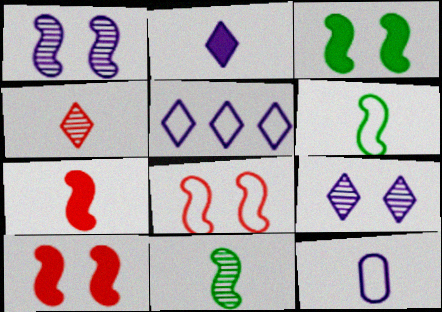[[1, 3, 8], 
[2, 5, 9]]